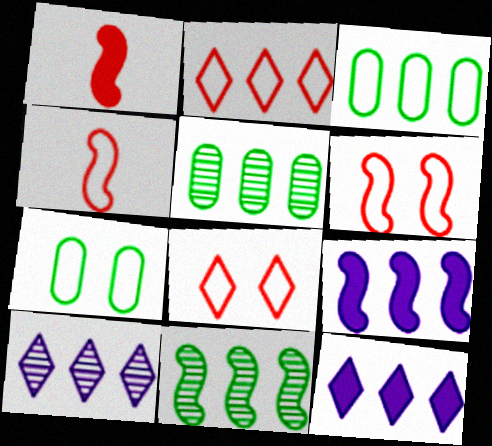[[1, 7, 10], 
[2, 5, 9]]